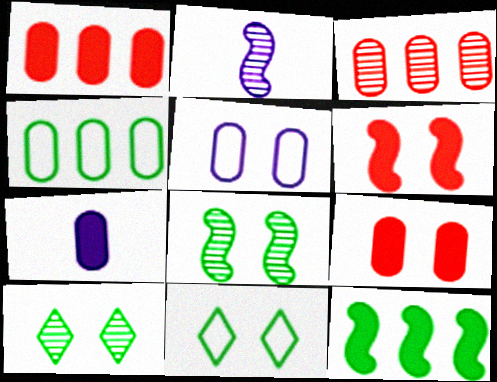[[1, 2, 11], 
[2, 3, 10], 
[5, 6, 10]]